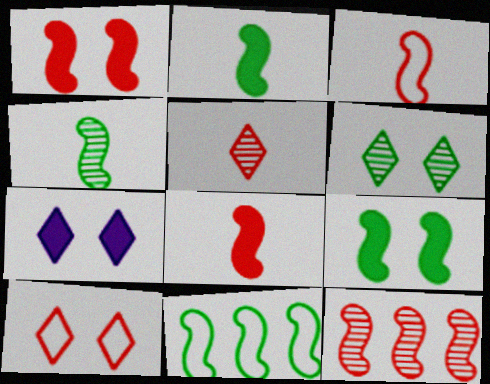[[1, 3, 12], 
[4, 9, 11], 
[6, 7, 10]]